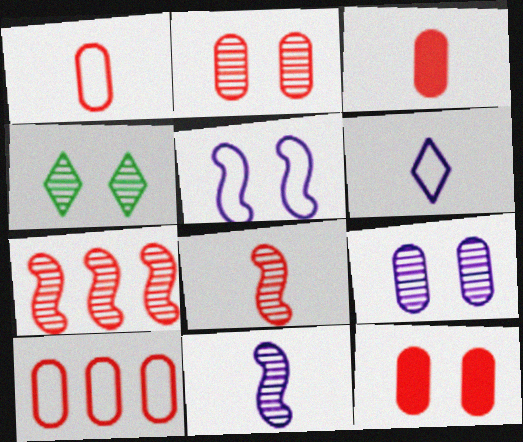[[2, 3, 10], 
[4, 5, 12]]